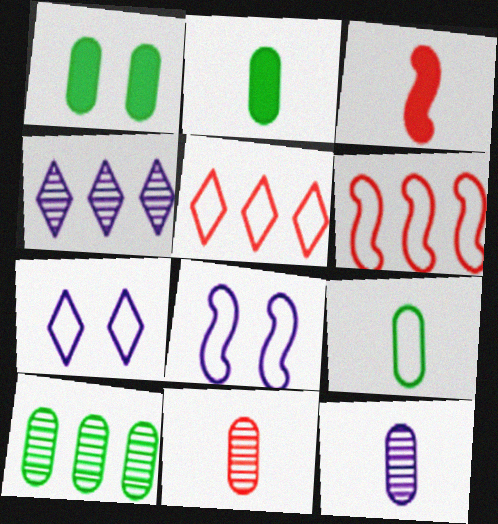[[1, 9, 10], 
[3, 7, 10], 
[5, 8, 9], 
[6, 7, 9]]